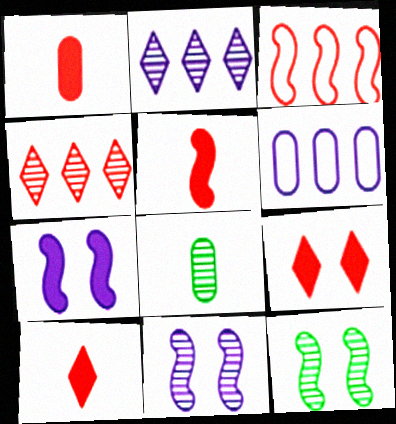[[1, 5, 10], 
[4, 8, 11], 
[6, 10, 12]]